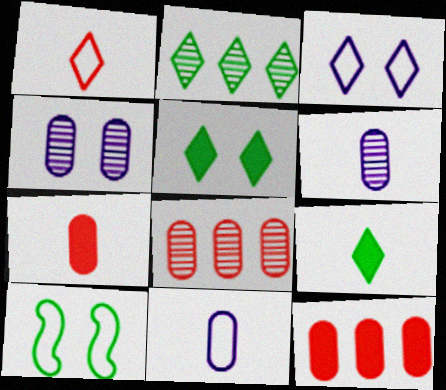[]